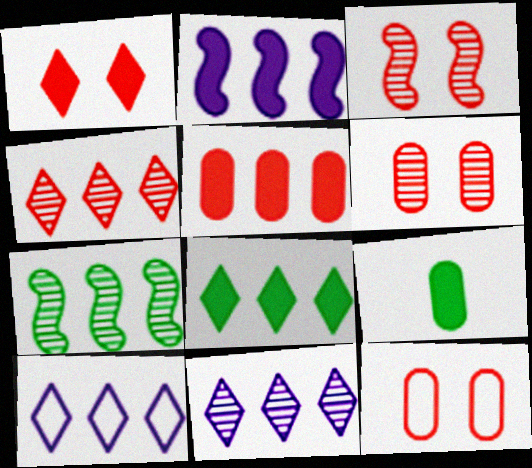[[1, 2, 9], 
[1, 3, 12], 
[2, 5, 8], 
[3, 9, 10], 
[4, 8, 10], 
[5, 7, 10]]